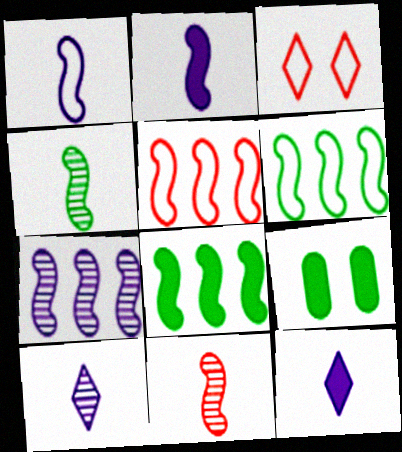[[5, 7, 8], 
[5, 9, 10]]